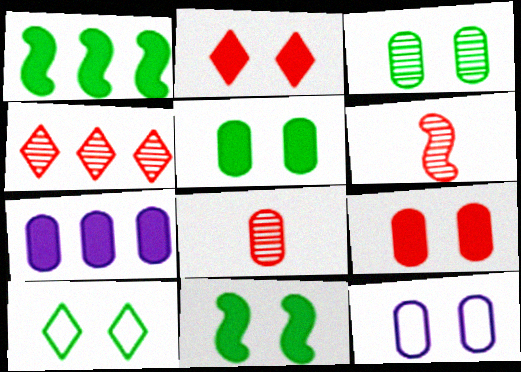[[3, 9, 12], 
[3, 10, 11], 
[6, 7, 10]]